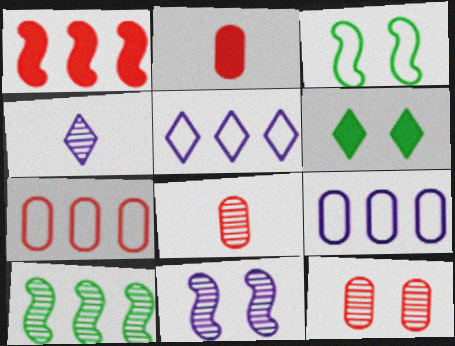[[2, 7, 12], 
[4, 10, 12]]